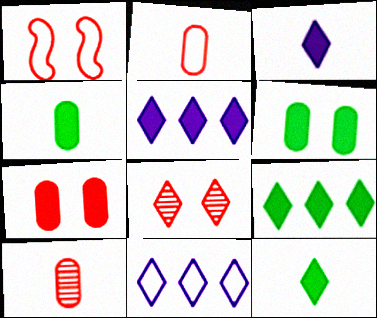[[1, 7, 8], 
[8, 11, 12]]